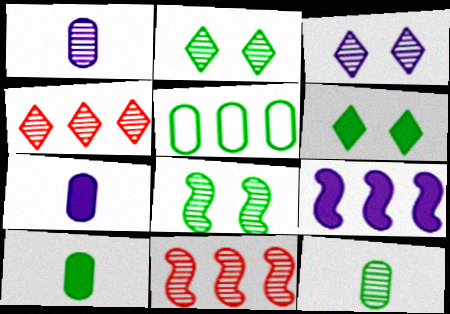[[1, 2, 11], 
[1, 4, 8], 
[3, 11, 12], 
[4, 5, 9]]